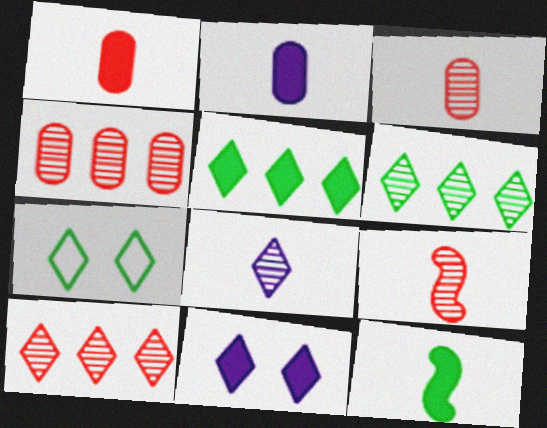[]